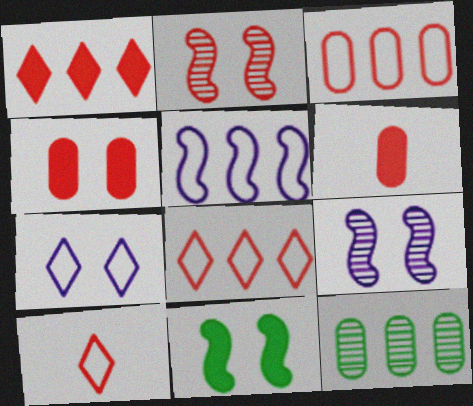[[1, 5, 12], 
[2, 6, 8]]